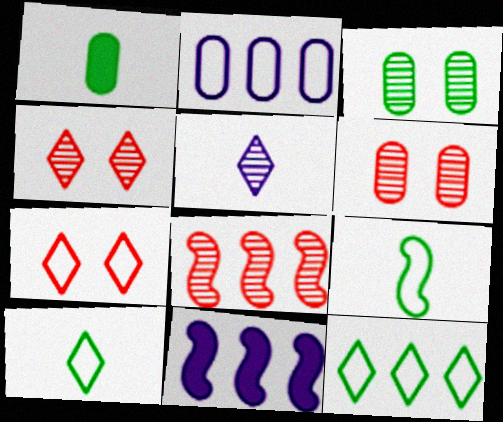[[1, 2, 6], 
[2, 7, 9], 
[3, 5, 8], 
[6, 10, 11]]